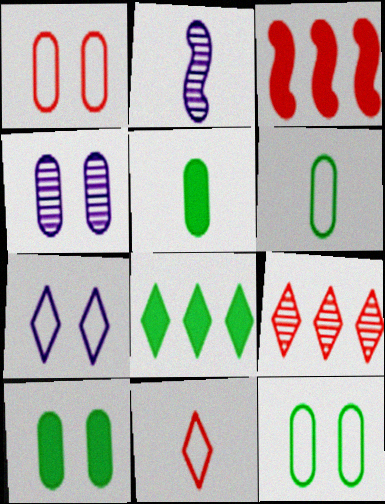[[1, 2, 8], 
[1, 4, 10], 
[2, 5, 11]]